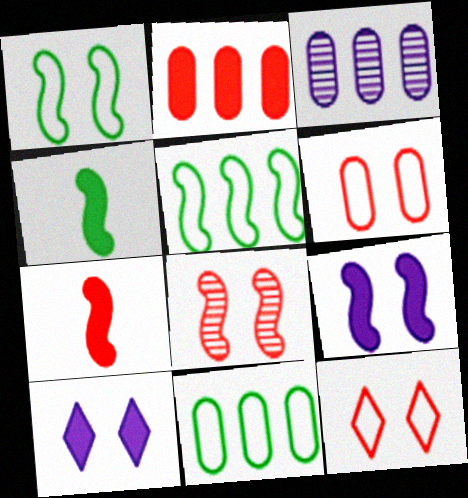[[1, 8, 9], 
[2, 3, 11], 
[2, 4, 10], 
[3, 4, 12]]